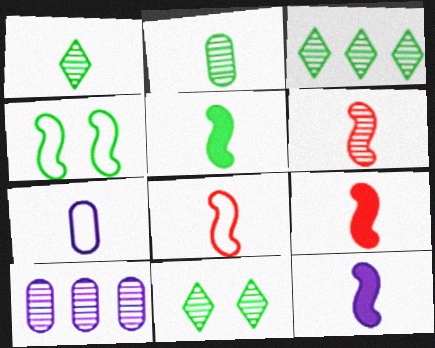[[1, 3, 11], 
[1, 7, 9], 
[5, 9, 12], 
[6, 8, 9], 
[6, 10, 11]]